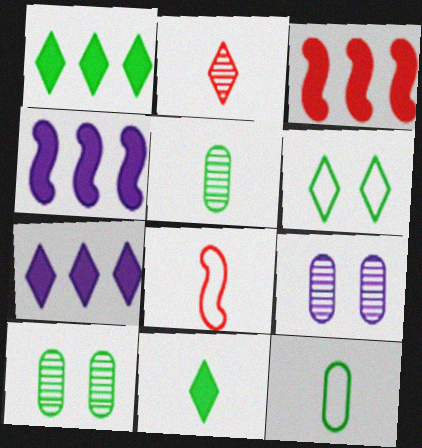[[1, 8, 9], 
[2, 6, 7], 
[7, 8, 10]]